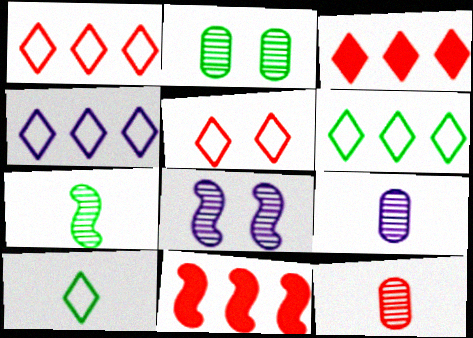[[1, 4, 6], 
[4, 5, 10], 
[5, 11, 12]]